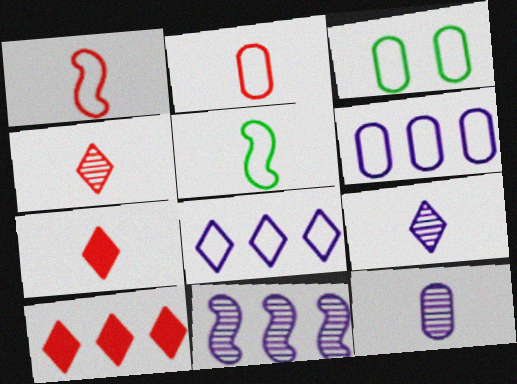[[1, 3, 8], 
[2, 3, 6], 
[3, 7, 11], 
[5, 7, 12]]